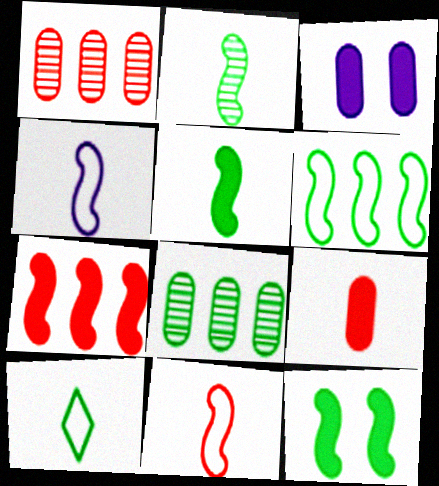[[2, 6, 12], 
[8, 10, 12]]